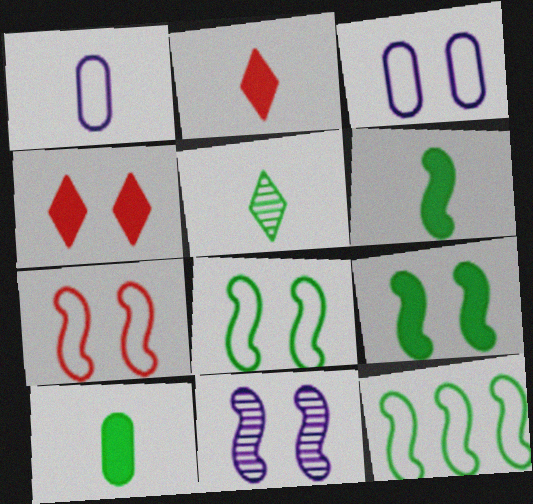[[7, 9, 11]]